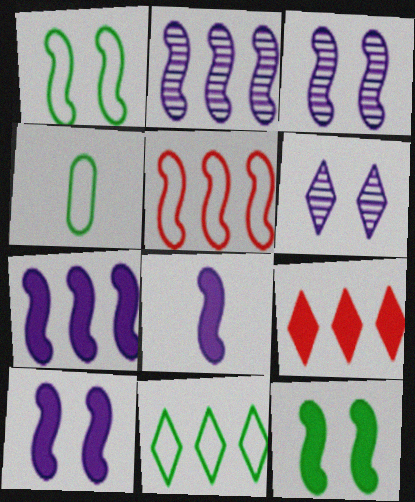[[1, 4, 11], 
[3, 4, 9], 
[7, 8, 10]]